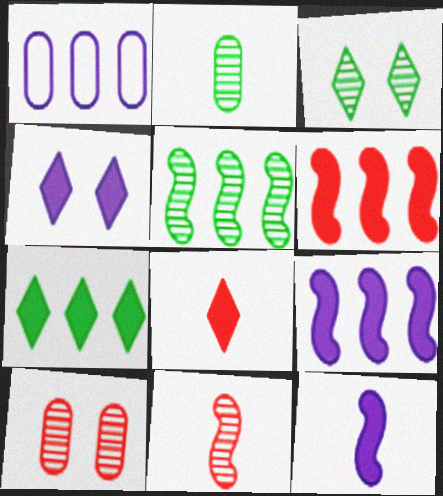[[2, 3, 5], 
[4, 7, 8]]